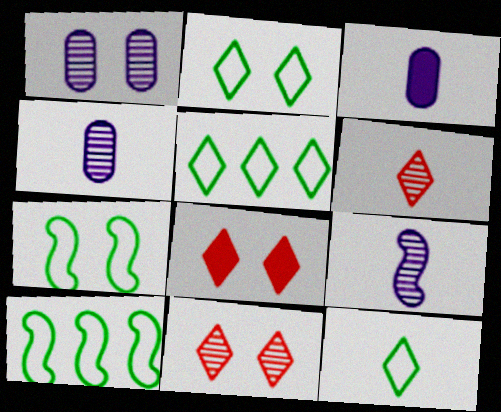[[1, 7, 8], 
[2, 5, 12], 
[3, 10, 11], 
[4, 8, 10]]